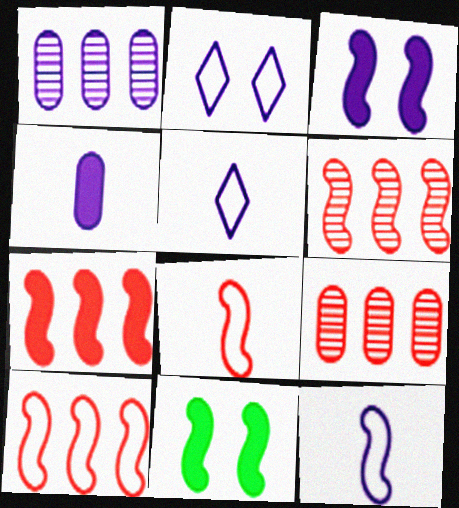[[1, 3, 5], 
[5, 9, 11], 
[6, 7, 10], 
[6, 11, 12]]